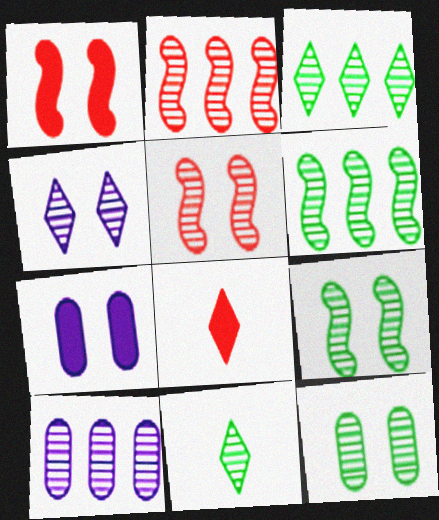[[2, 3, 10], 
[4, 5, 12], 
[5, 10, 11], 
[6, 11, 12]]